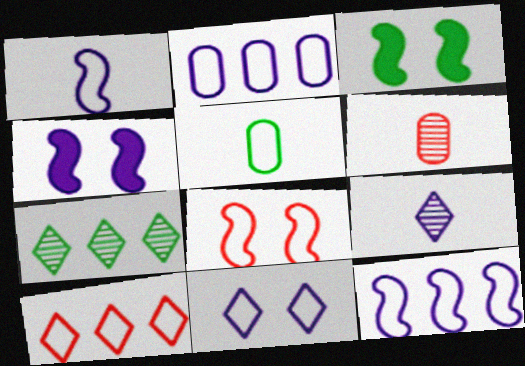[[1, 2, 11], 
[2, 4, 9], 
[3, 5, 7]]